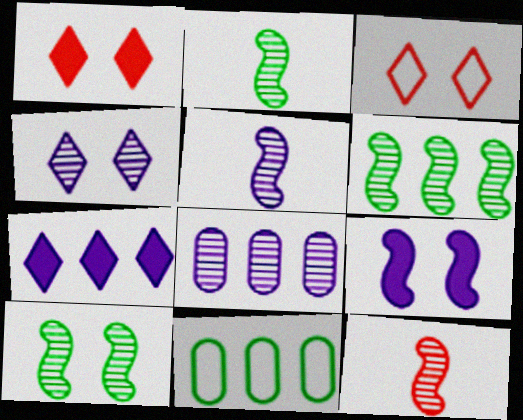[[1, 5, 11], 
[2, 5, 12], 
[2, 6, 10], 
[4, 5, 8]]